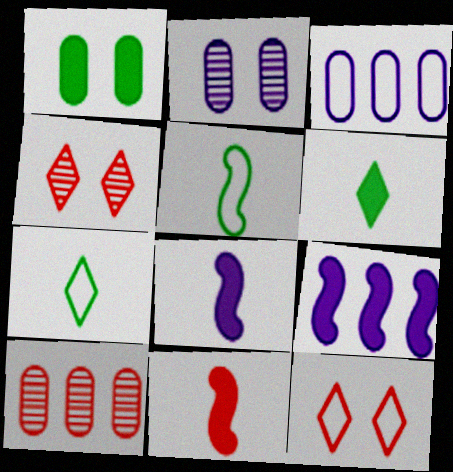[[3, 5, 12], 
[10, 11, 12]]